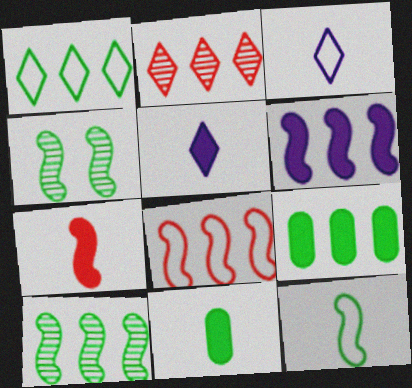[[1, 4, 11], 
[1, 9, 10], 
[5, 7, 11], 
[6, 8, 10]]